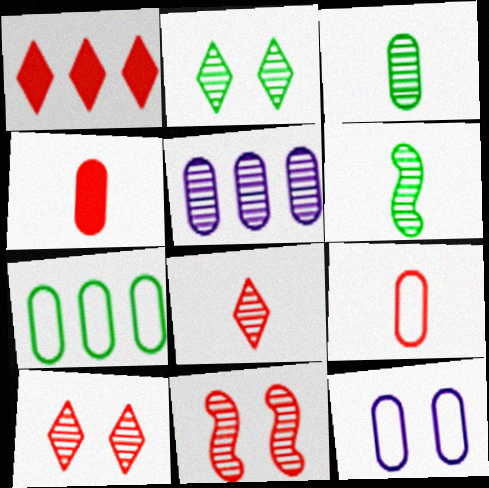[[1, 6, 12], 
[1, 9, 11], 
[5, 6, 10], 
[7, 9, 12]]